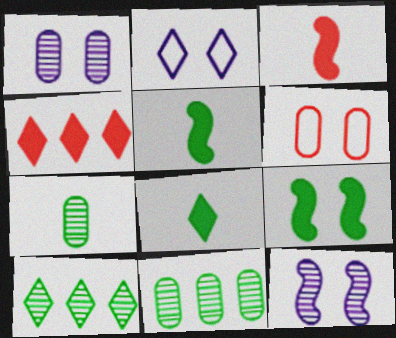[[2, 3, 11]]